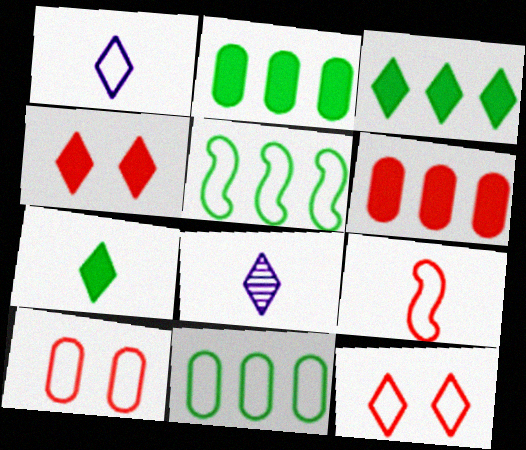[[1, 5, 10], 
[3, 8, 12]]